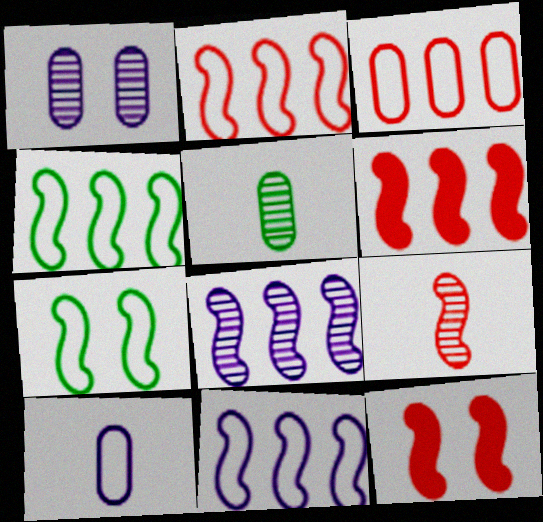[[2, 4, 11], 
[2, 9, 12], 
[4, 6, 8]]